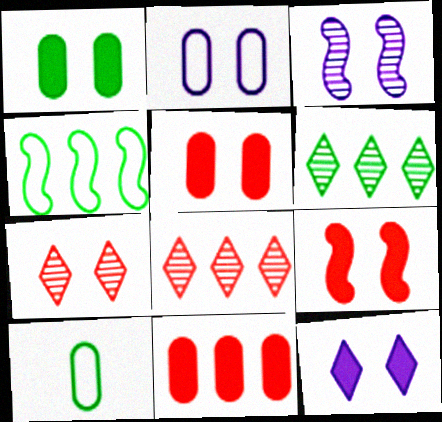[[1, 9, 12], 
[2, 3, 12]]